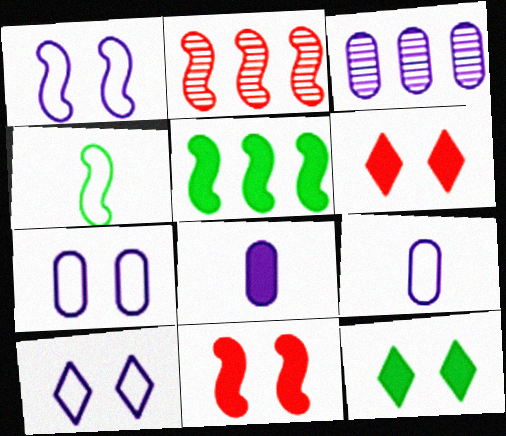[[1, 7, 10], 
[2, 9, 12], 
[3, 4, 6], 
[3, 7, 8], 
[5, 6, 8]]